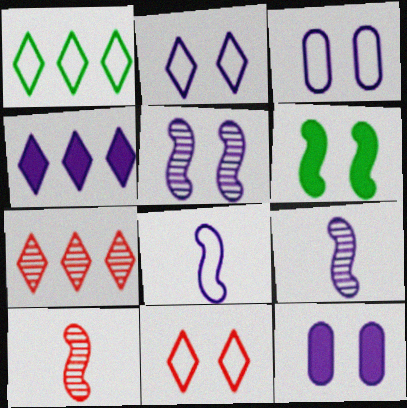[[1, 4, 7], 
[1, 10, 12], 
[2, 5, 12], 
[3, 4, 9]]